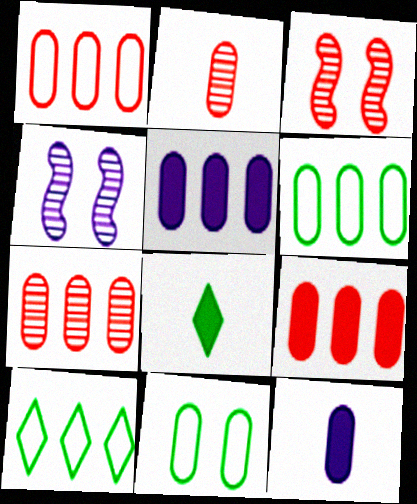[[1, 4, 8], 
[1, 7, 9], 
[2, 5, 11], 
[3, 10, 12], 
[5, 6, 7], 
[7, 11, 12]]